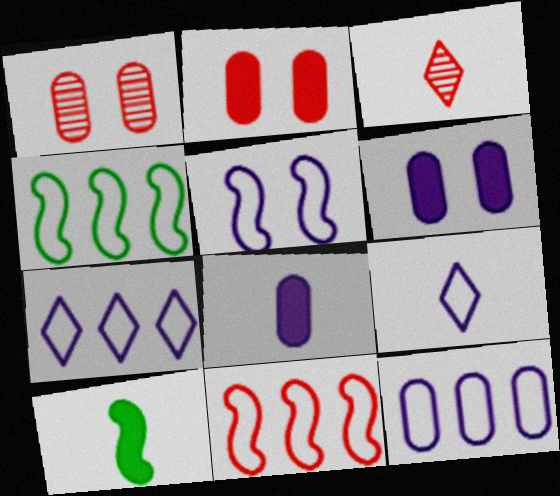[[1, 7, 10], 
[2, 3, 11], 
[3, 4, 6], 
[5, 9, 12]]